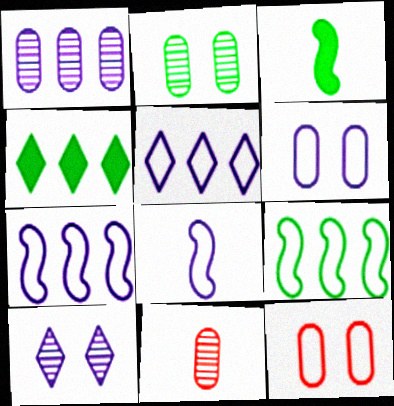[[1, 2, 11], 
[5, 6, 8]]